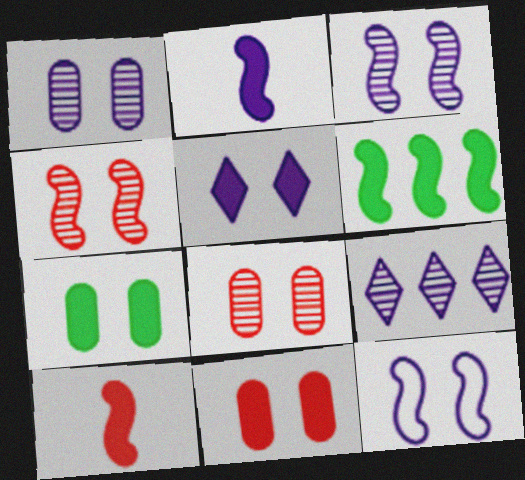[[1, 5, 12]]